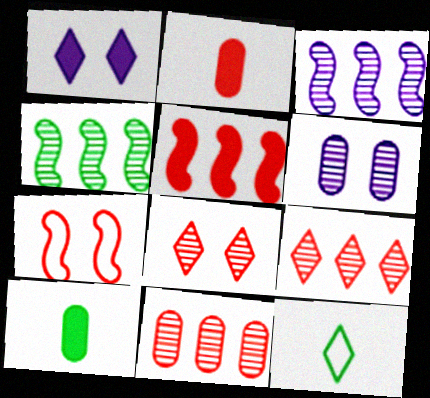[[1, 5, 10], 
[1, 9, 12], 
[2, 7, 9], 
[5, 6, 12]]